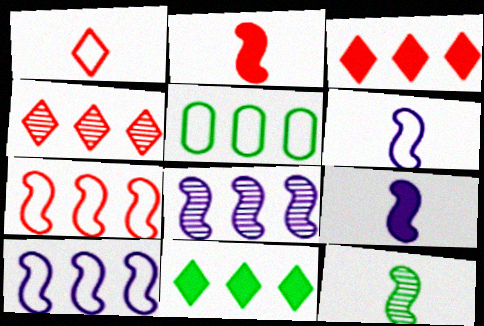[[2, 6, 12], 
[3, 5, 8]]